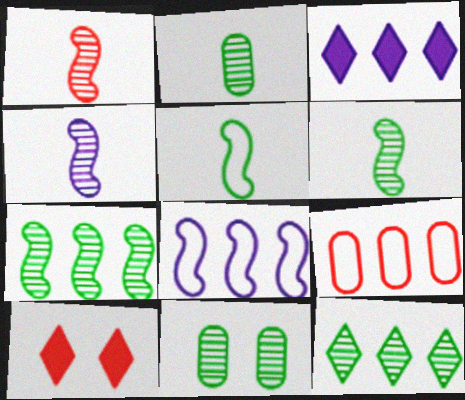[[1, 4, 6], 
[1, 9, 10], 
[2, 8, 10], 
[3, 7, 9], 
[6, 11, 12]]